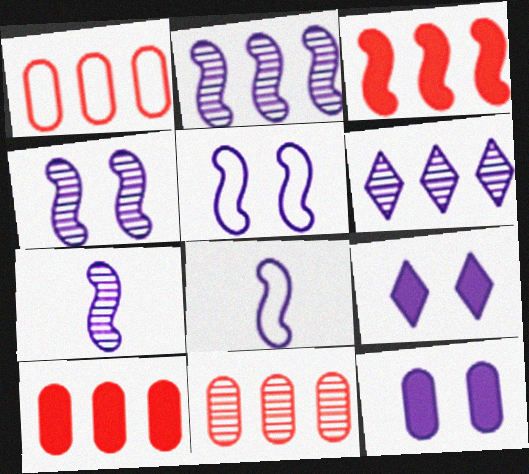[[1, 10, 11], 
[2, 4, 7], 
[6, 8, 12]]